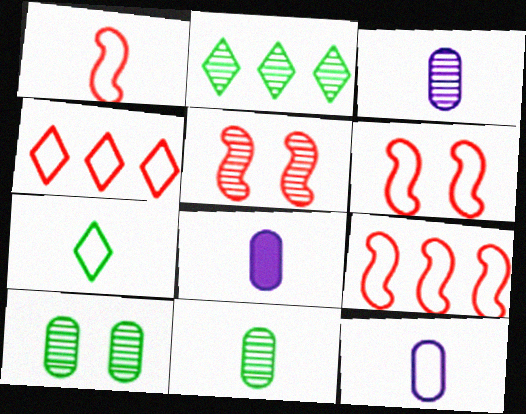[[1, 6, 9], 
[1, 7, 12], 
[2, 3, 5], 
[2, 6, 8], 
[3, 8, 12]]